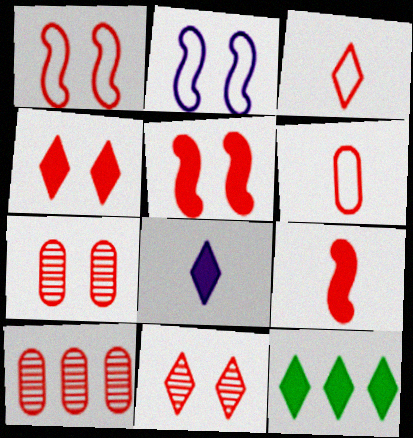[[1, 4, 7], 
[3, 5, 10], 
[4, 8, 12]]